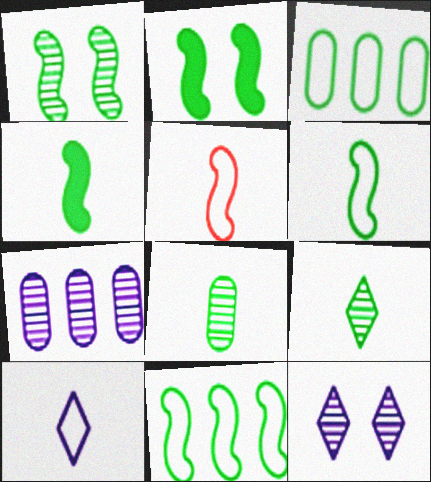[[1, 4, 11], 
[2, 3, 9]]